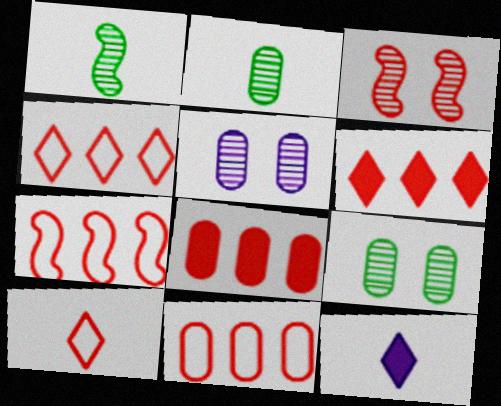[[3, 8, 10], 
[4, 7, 11], 
[7, 9, 12]]